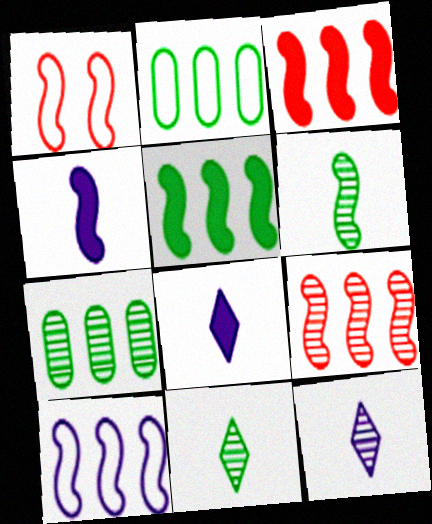[[1, 7, 8], 
[5, 9, 10]]